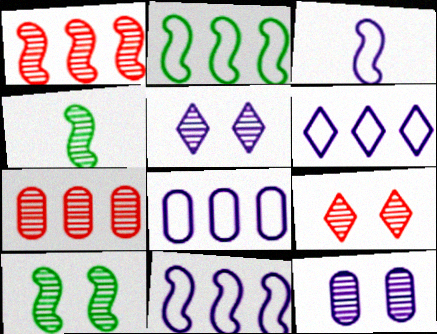[[4, 5, 7], 
[6, 8, 11], 
[9, 10, 12]]